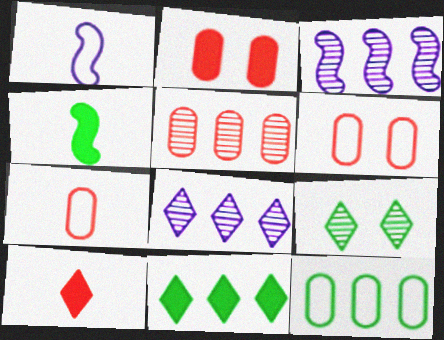[[2, 5, 7], 
[4, 6, 8], 
[4, 9, 12]]